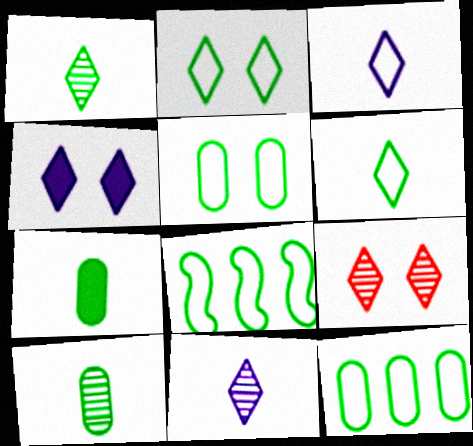[[2, 4, 9], 
[5, 6, 8]]